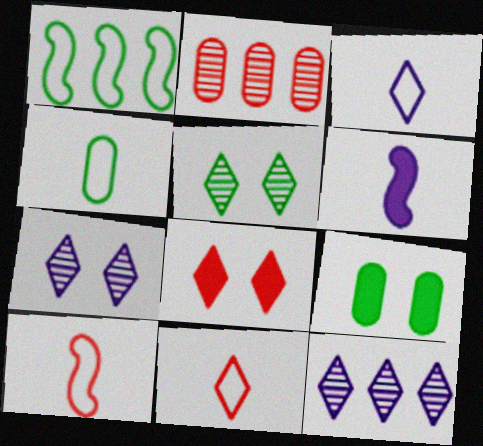[[2, 8, 10], 
[3, 4, 10], 
[9, 10, 12]]